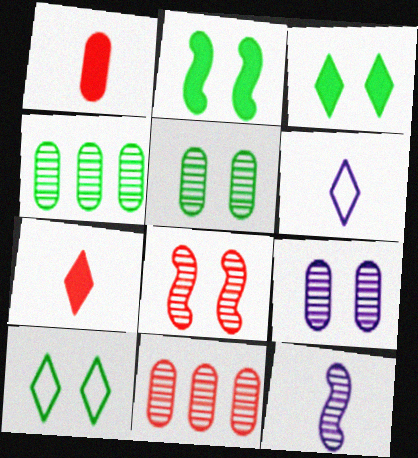[[2, 5, 10], 
[2, 6, 11]]